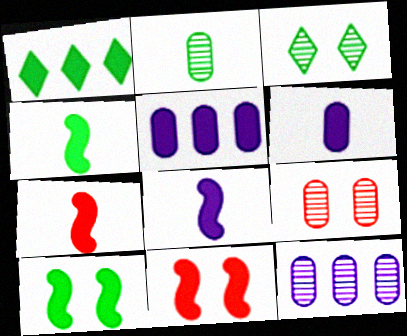[[1, 6, 11], 
[2, 9, 12], 
[4, 7, 8]]